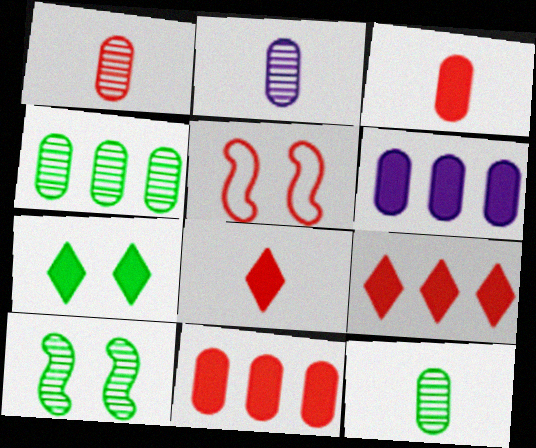[[1, 2, 12], 
[1, 5, 9]]